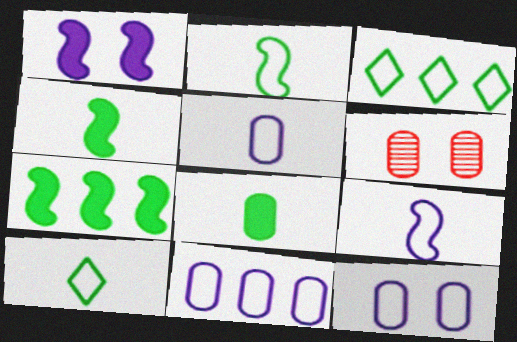[[5, 11, 12], 
[6, 8, 11]]